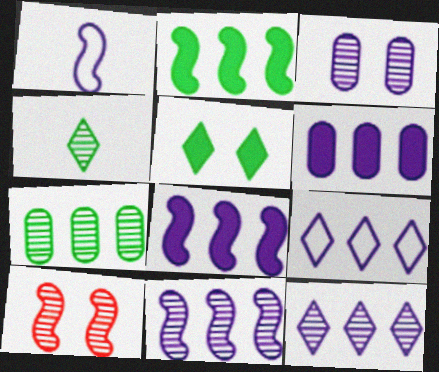[[1, 2, 10], 
[6, 9, 11]]